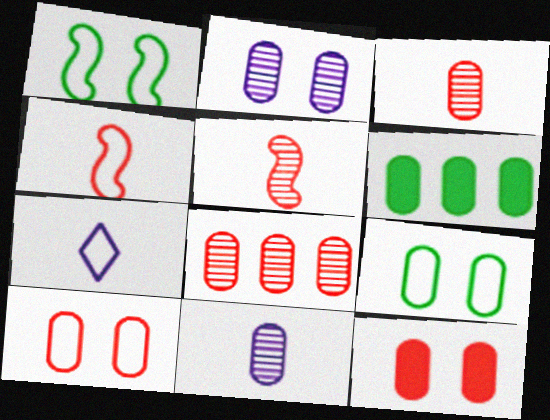[[2, 9, 12], 
[6, 10, 11]]